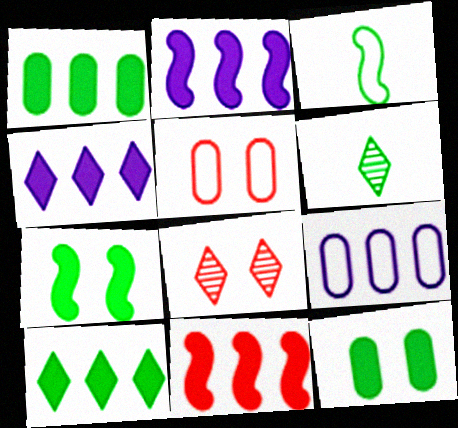[[1, 4, 11], 
[2, 5, 6]]